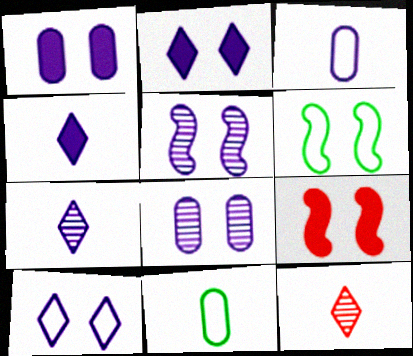[[1, 5, 10], 
[5, 6, 9]]